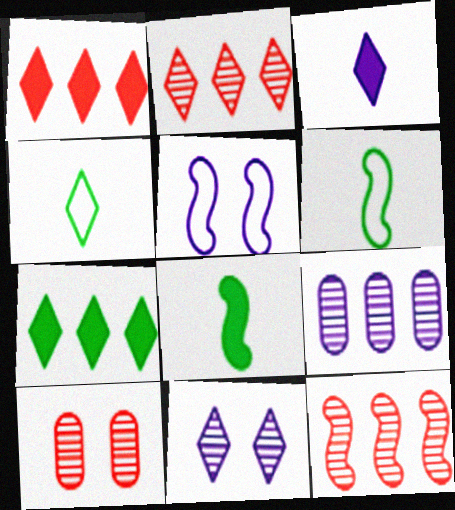[[1, 4, 11], 
[3, 5, 9], 
[5, 8, 12]]